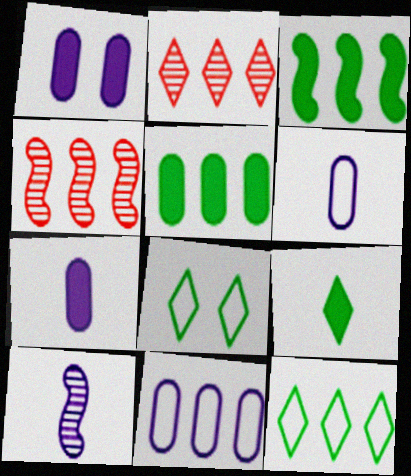[[2, 3, 11], 
[4, 7, 8]]